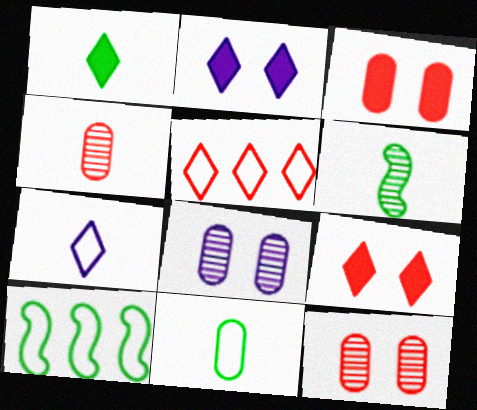[[1, 6, 11], 
[2, 4, 10]]